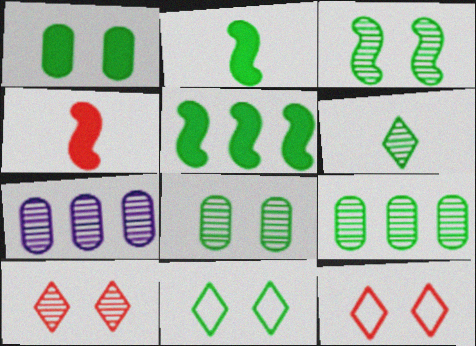[[1, 3, 11], 
[2, 7, 12], 
[2, 9, 11], 
[3, 6, 9], 
[4, 7, 11]]